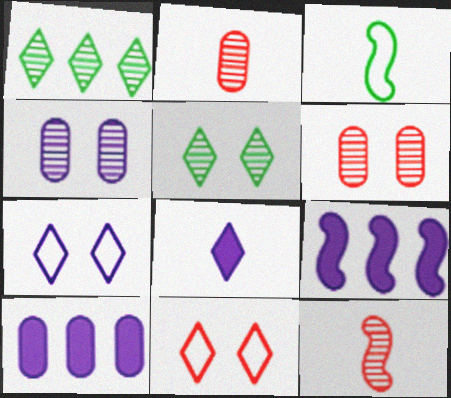[[1, 4, 12], 
[1, 8, 11], 
[2, 3, 8]]